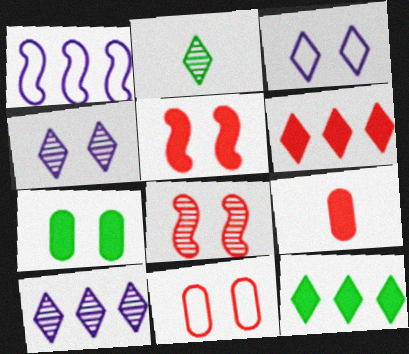[[2, 3, 6], 
[3, 7, 8], 
[5, 6, 9]]